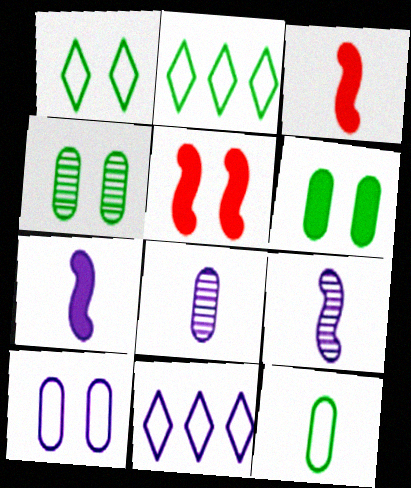[[2, 5, 8], 
[3, 4, 11]]